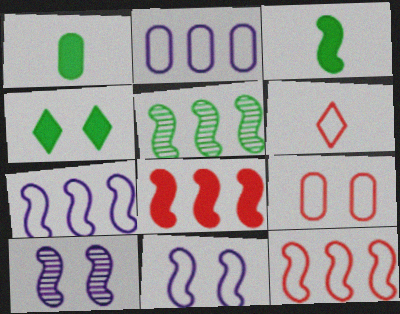[[3, 10, 12], 
[4, 9, 10], 
[5, 7, 8], 
[6, 9, 12]]